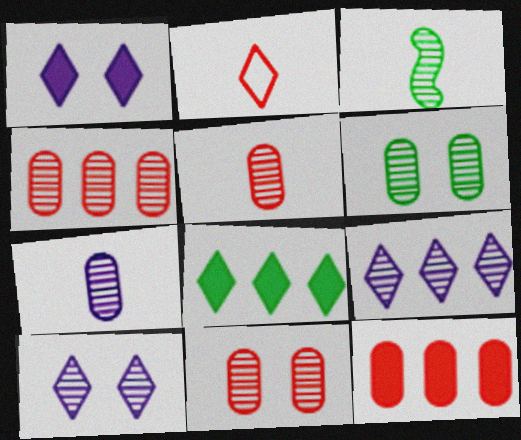[[2, 8, 10], 
[3, 4, 10], 
[3, 9, 11], 
[4, 5, 11], 
[4, 6, 7]]